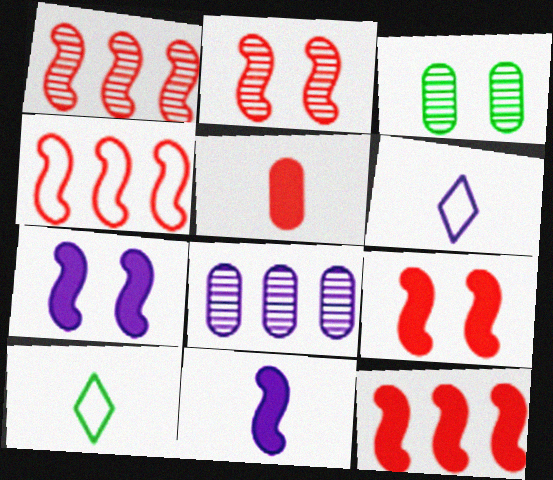[[1, 4, 12], 
[3, 6, 12], 
[6, 7, 8], 
[8, 9, 10]]